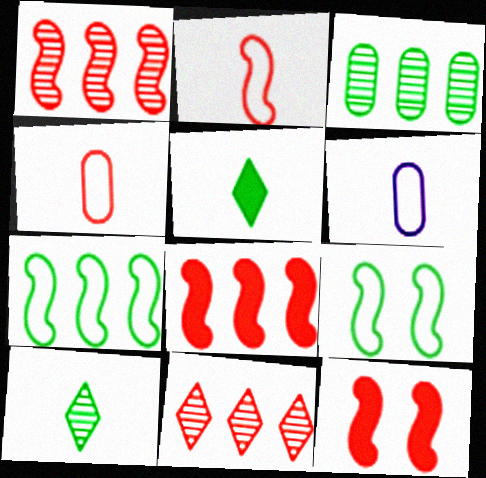[[1, 2, 12], 
[3, 5, 9], 
[4, 11, 12]]